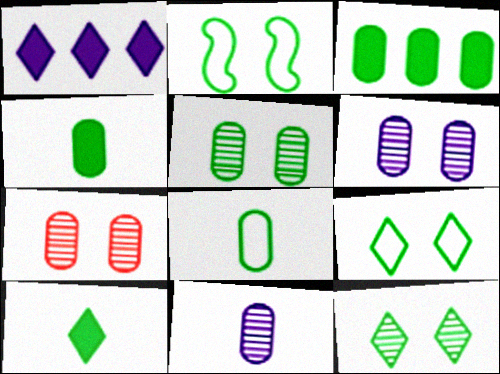[[3, 5, 8], 
[5, 6, 7]]